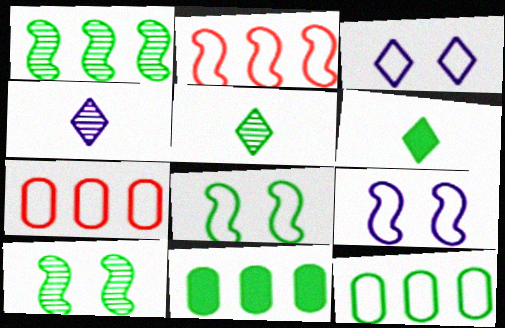[[5, 8, 11], 
[6, 10, 12]]